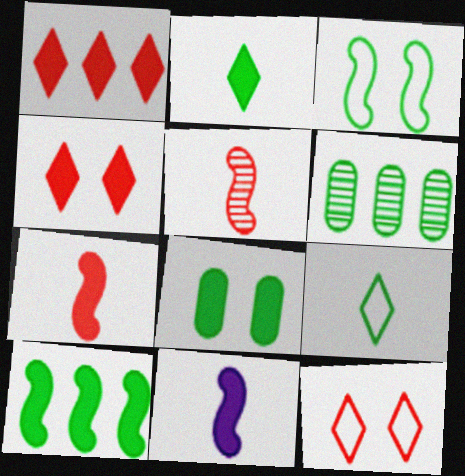[[1, 8, 11], 
[2, 3, 6], 
[2, 8, 10], 
[6, 11, 12]]